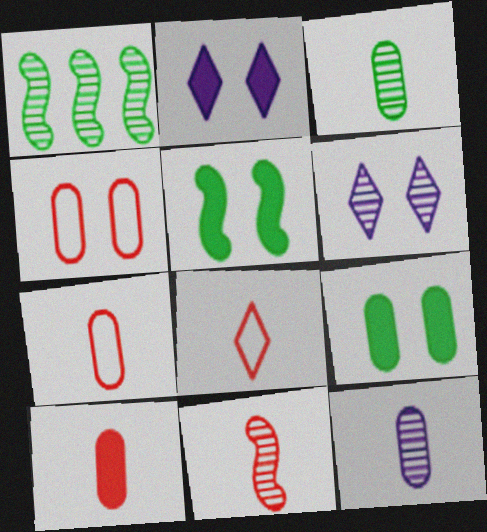[[1, 2, 7], 
[4, 5, 6], 
[8, 10, 11]]